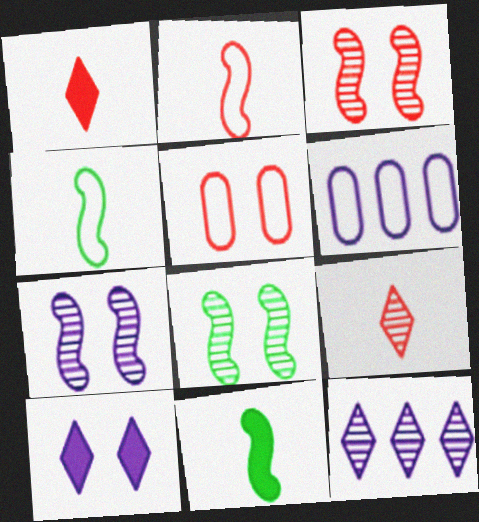[[1, 6, 8], 
[3, 7, 8], 
[5, 8, 10], 
[5, 11, 12]]